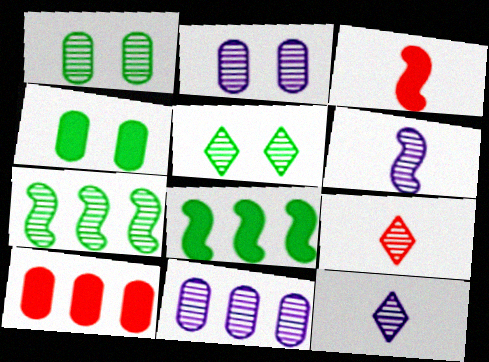[[2, 7, 9]]